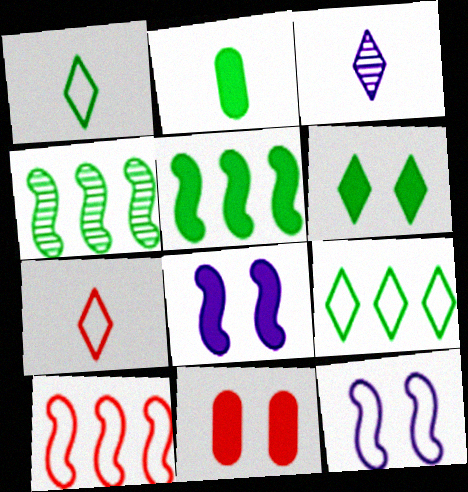[[2, 5, 6], 
[6, 8, 11]]